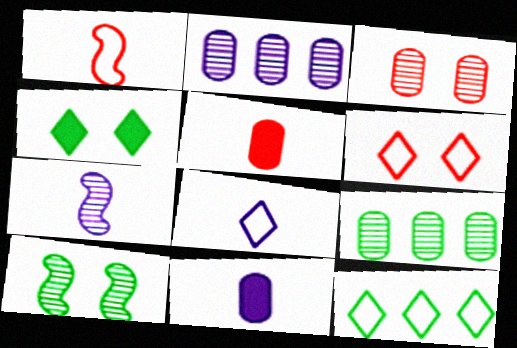[[1, 2, 4], 
[6, 8, 12], 
[7, 8, 11]]